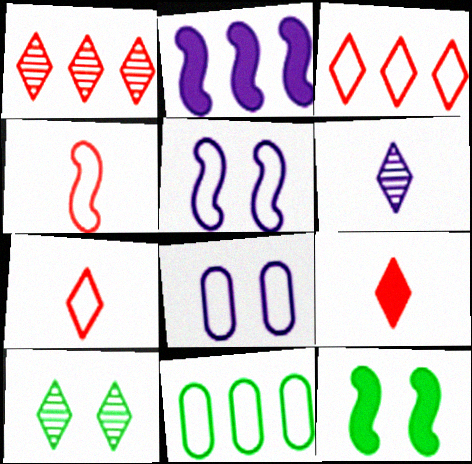[[1, 2, 11], 
[1, 6, 10], 
[2, 6, 8], 
[5, 7, 11]]